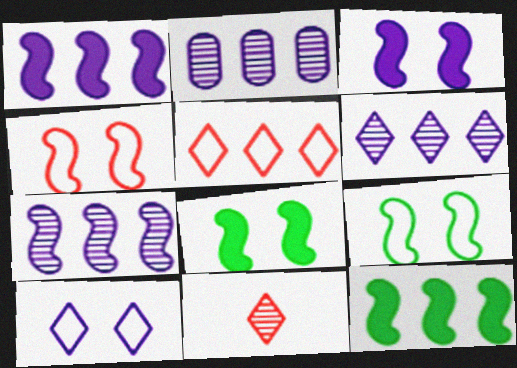[[2, 5, 12], 
[2, 6, 7]]